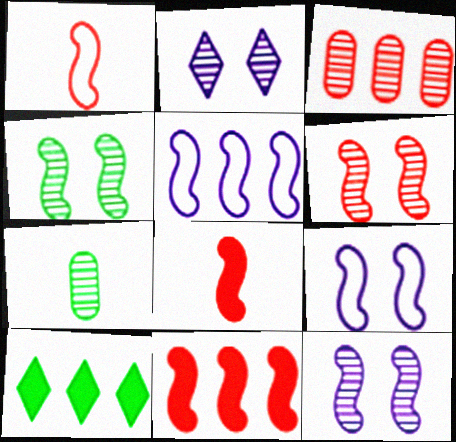[[1, 6, 11], 
[3, 5, 10], 
[4, 5, 8], 
[4, 6, 12]]